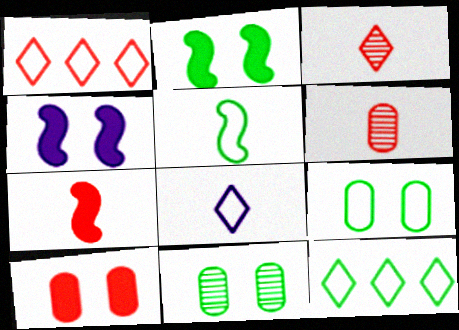[[4, 6, 12], 
[5, 9, 12]]